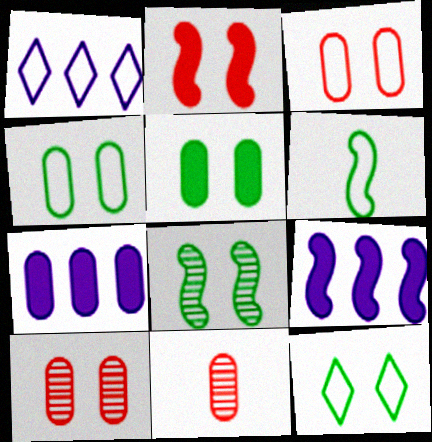[[1, 3, 6], 
[4, 7, 11], 
[5, 8, 12], 
[9, 11, 12]]